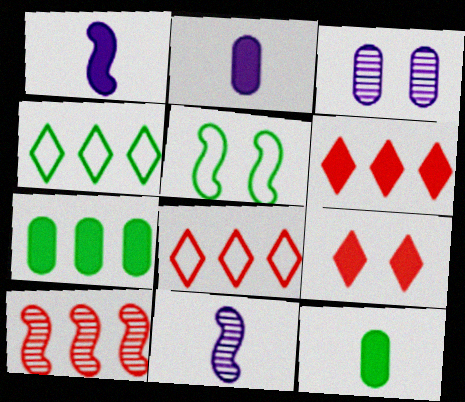[[1, 5, 10], 
[1, 7, 9], 
[3, 5, 9]]